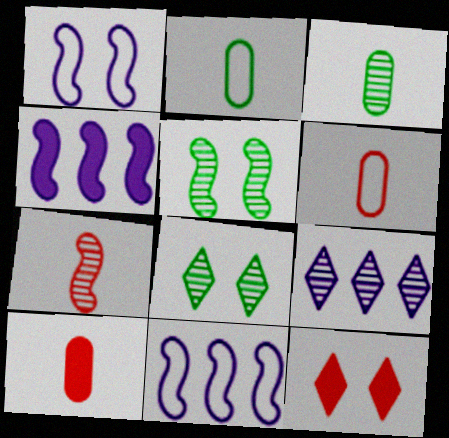[[3, 11, 12], 
[4, 6, 8], 
[8, 10, 11]]